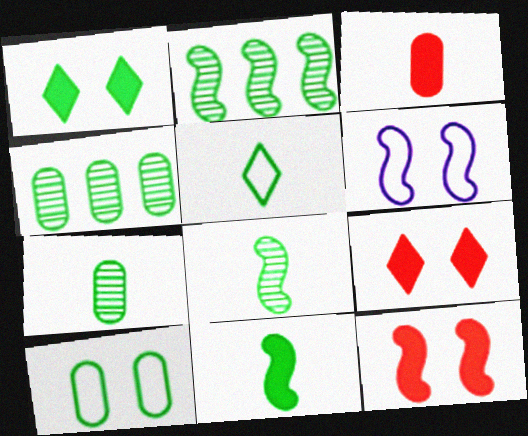[[5, 7, 11]]